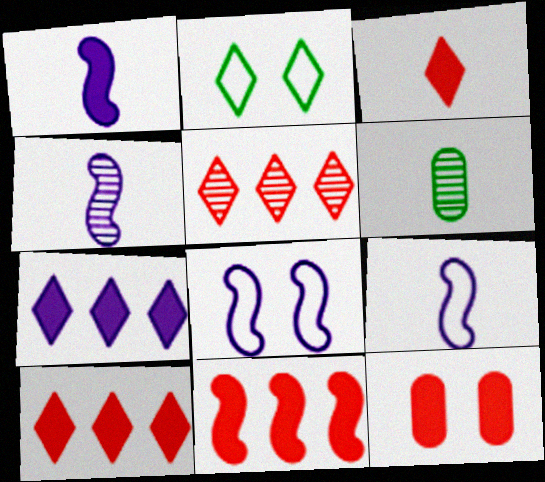[[1, 4, 9], 
[3, 6, 9], 
[3, 11, 12], 
[6, 8, 10]]